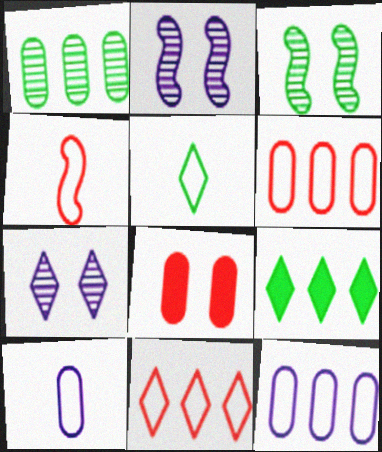[[1, 8, 10], 
[4, 5, 10]]